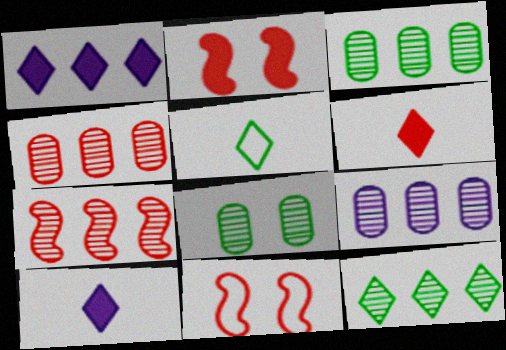[[2, 5, 9], 
[3, 4, 9], 
[3, 10, 11], 
[4, 6, 11], 
[7, 9, 12]]